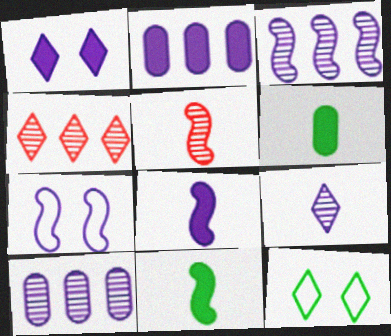[[1, 2, 8], 
[2, 5, 12], 
[2, 7, 9], 
[3, 7, 8], 
[4, 6, 7]]